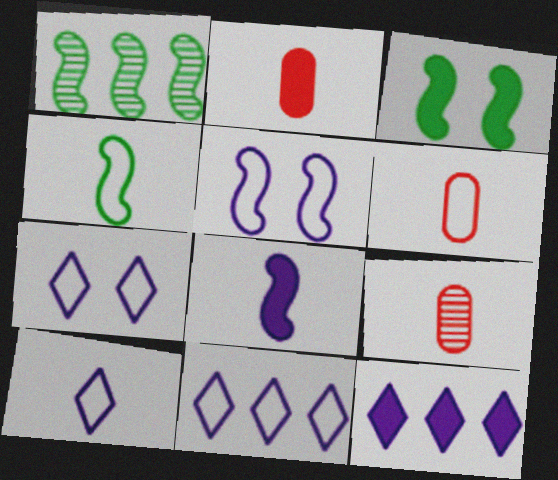[[1, 2, 7], 
[1, 3, 4], 
[2, 3, 12], 
[2, 6, 9], 
[3, 9, 11], 
[4, 6, 10], 
[7, 10, 11]]